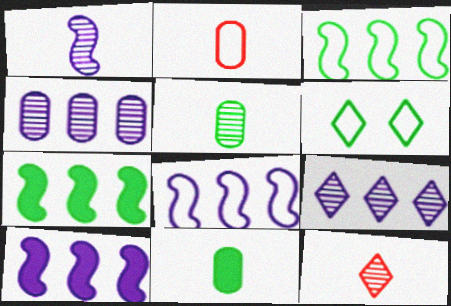[[1, 5, 12], 
[2, 6, 8], 
[5, 6, 7]]